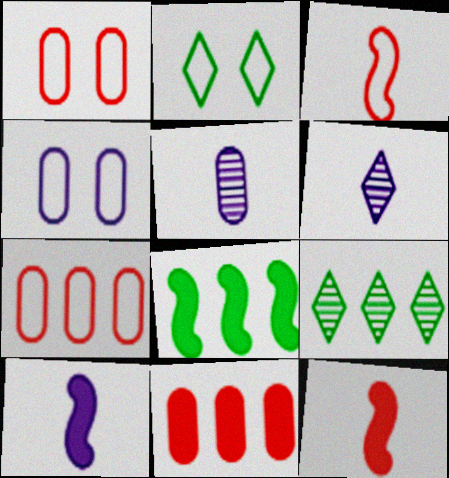[[1, 6, 8], 
[1, 9, 10], 
[4, 9, 12]]